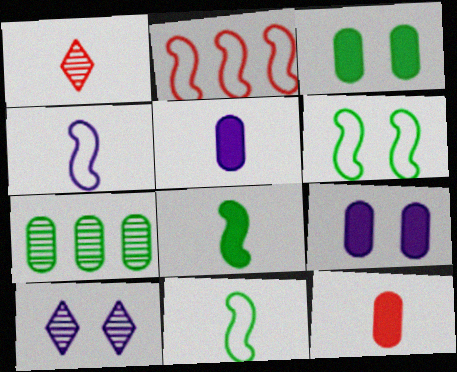[[1, 5, 11], 
[2, 4, 6]]